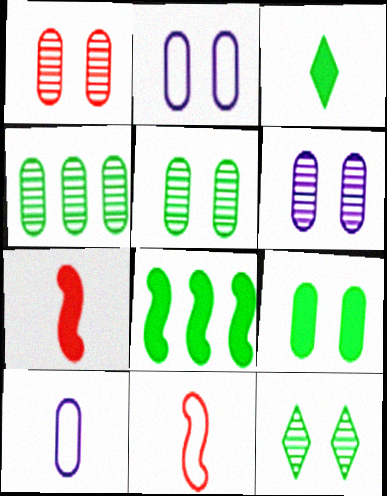[[1, 2, 9], 
[1, 5, 6], 
[3, 8, 9]]